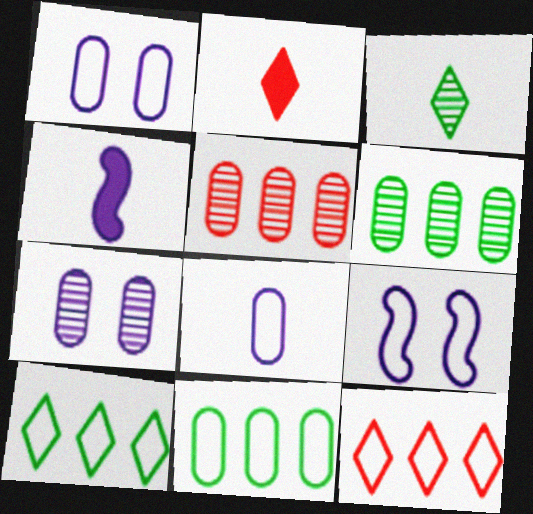[[2, 6, 9]]